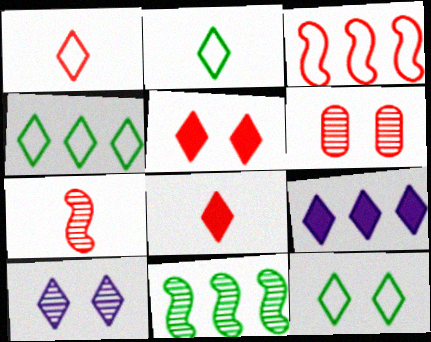[[2, 4, 12], 
[3, 6, 8], 
[4, 8, 10], 
[5, 10, 12]]